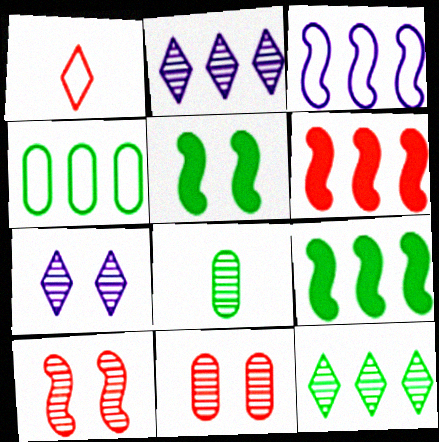[[1, 6, 11], 
[2, 4, 6], 
[2, 8, 10], 
[4, 9, 12]]